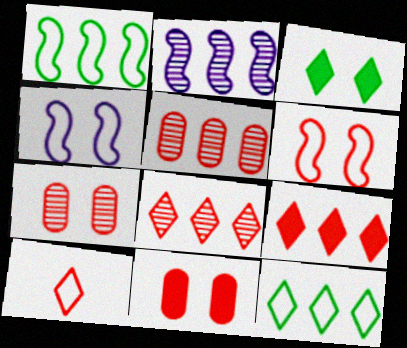[[3, 4, 7]]